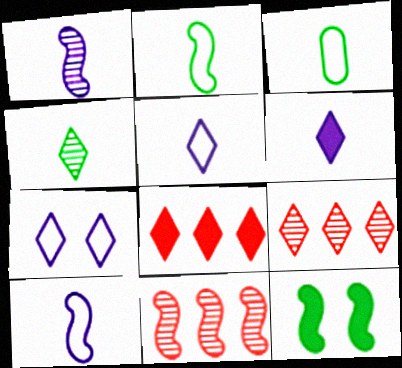[[4, 7, 8], 
[10, 11, 12]]